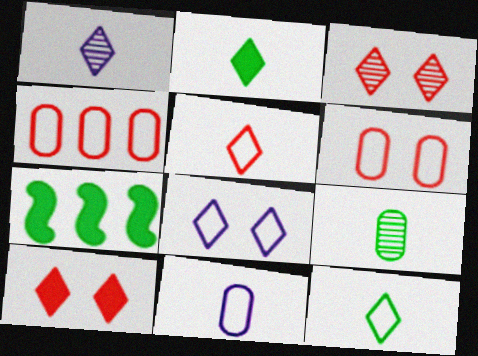[[1, 2, 5], 
[1, 6, 7], 
[3, 7, 11]]